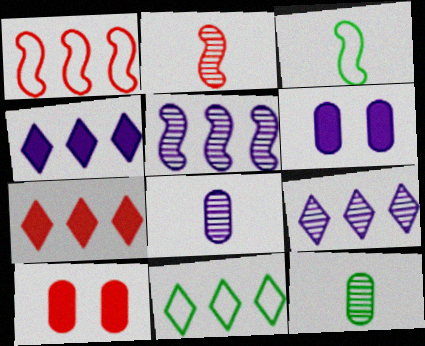[[2, 6, 11], 
[3, 9, 10], 
[7, 9, 11]]